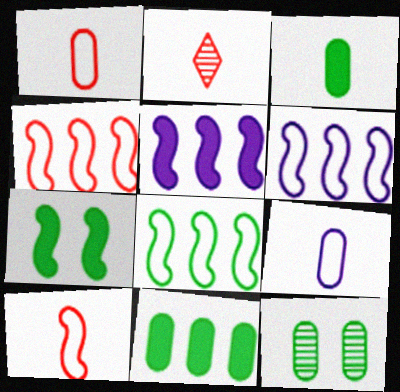[[4, 6, 8]]